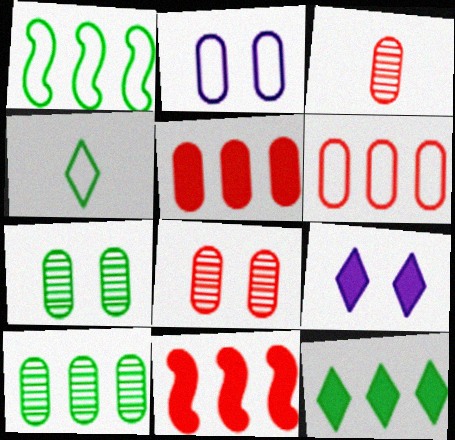[[1, 3, 9], 
[1, 10, 12]]